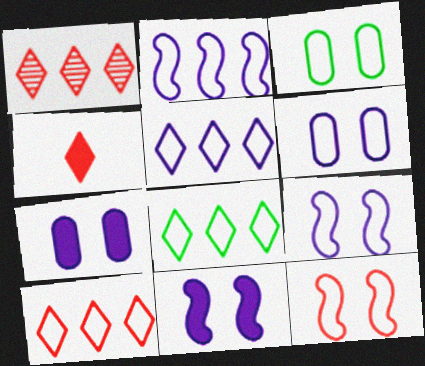[[5, 8, 10]]